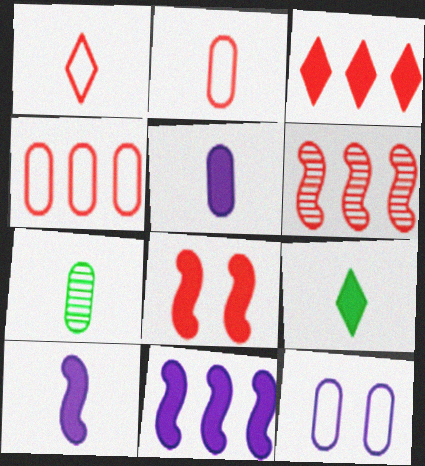[[1, 7, 10], 
[2, 5, 7], 
[3, 4, 6], 
[6, 9, 12]]